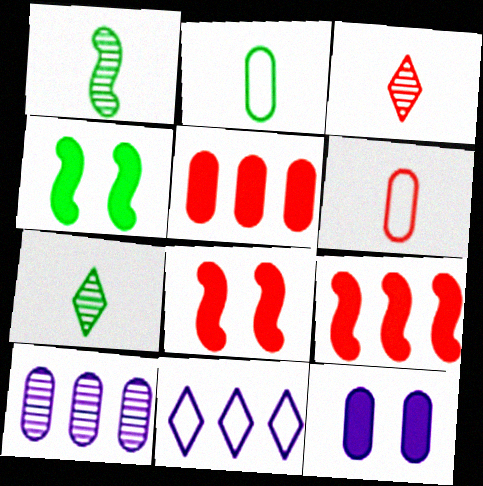[]